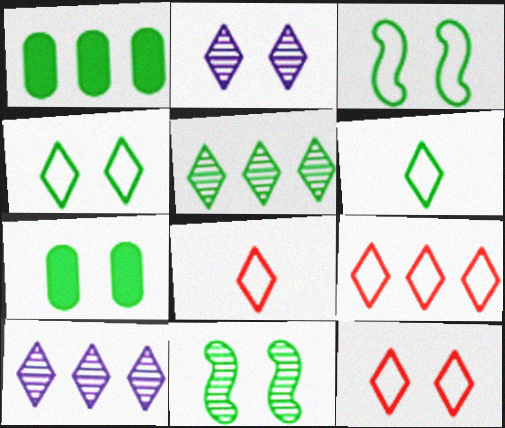[[1, 6, 11], 
[4, 7, 11], 
[8, 9, 12]]